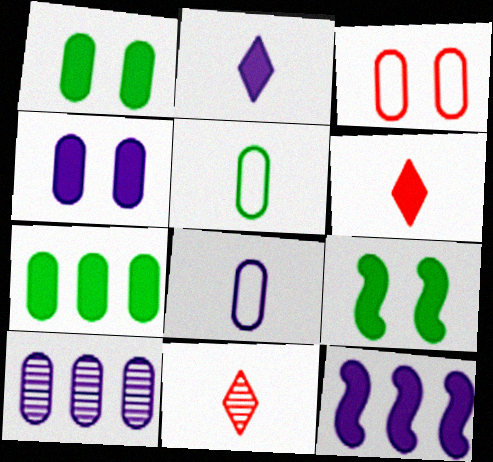[[1, 6, 12], 
[2, 4, 12], 
[4, 8, 10]]